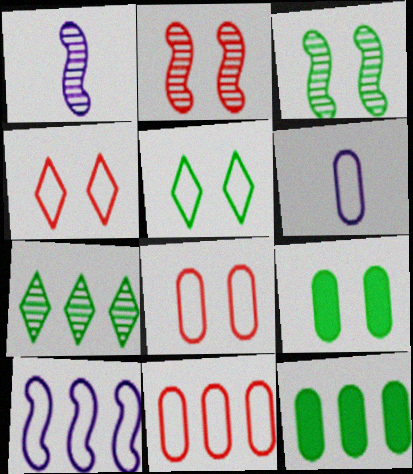[[1, 4, 12], 
[3, 5, 9]]